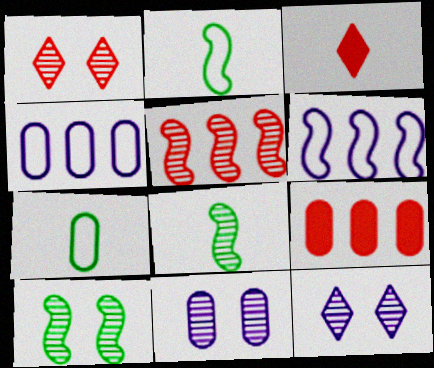[[1, 10, 11], 
[2, 9, 12], 
[3, 4, 10], 
[7, 9, 11]]